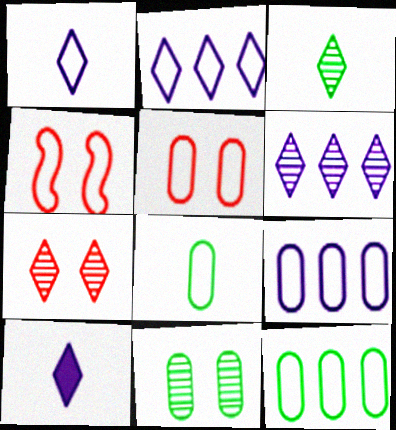[[1, 4, 12], 
[2, 4, 8], 
[3, 6, 7], 
[5, 8, 9]]